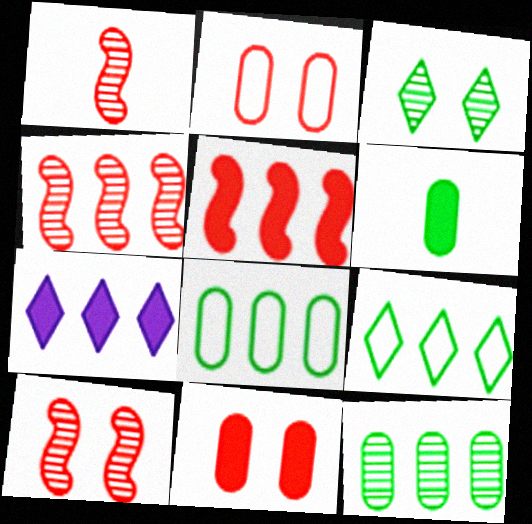[[1, 4, 10], 
[4, 7, 8]]